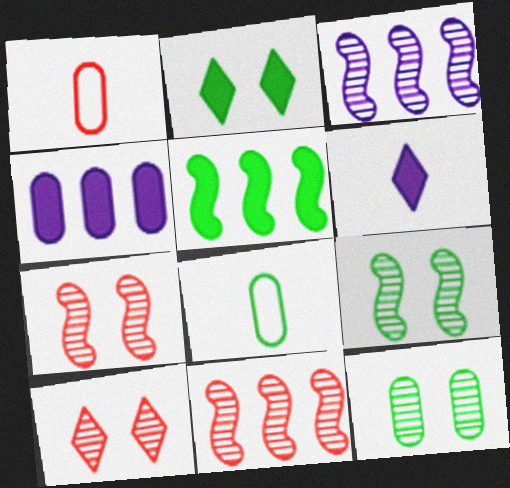[[1, 2, 3], 
[1, 4, 12]]